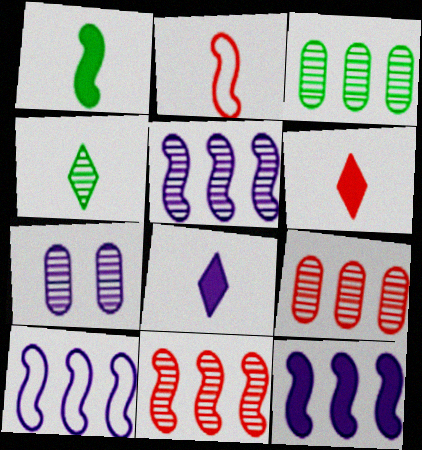[[4, 7, 11], 
[5, 10, 12], 
[7, 8, 10]]